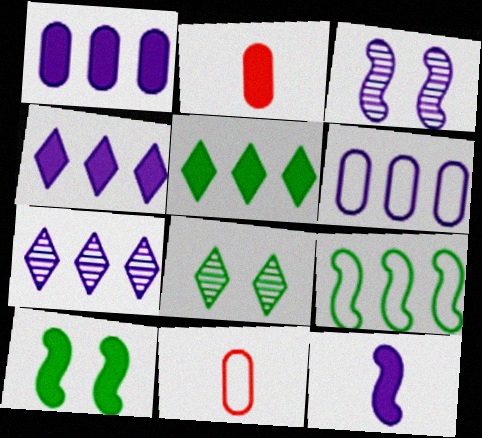[[2, 4, 10], 
[3, 5, 11], 
[7, 10, 11]]